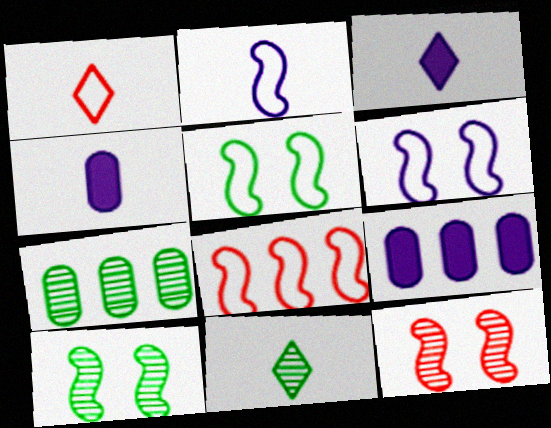[[1, 3, 11], 
[1, 9, 10], 
[2, 5, 8], 
[7, 10, 11]]